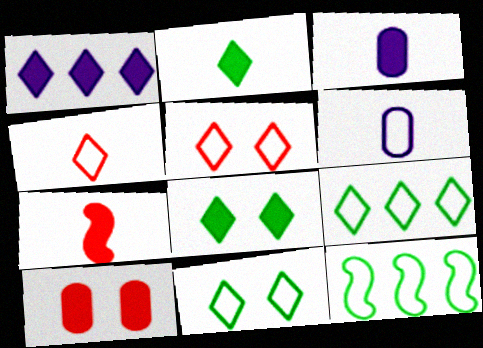[[2, 3, 7], 
[5, 6, 12]]